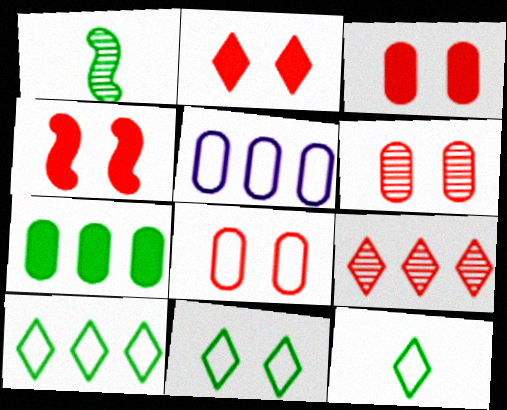[[1, 2, 5], 
[1, 7, 11], 
[2, 3, 4], 
[3, 6, 8], 
[10, 11, 12]]